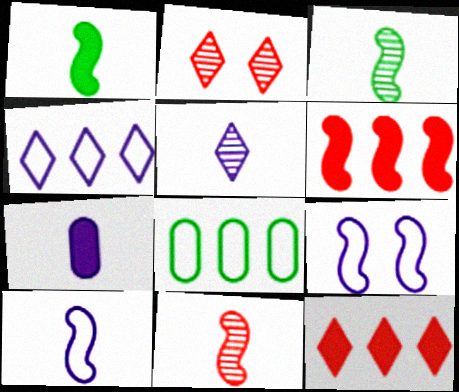[[1, 10, 11], 
[3, 6, 9], 
[5, 7, 10]]